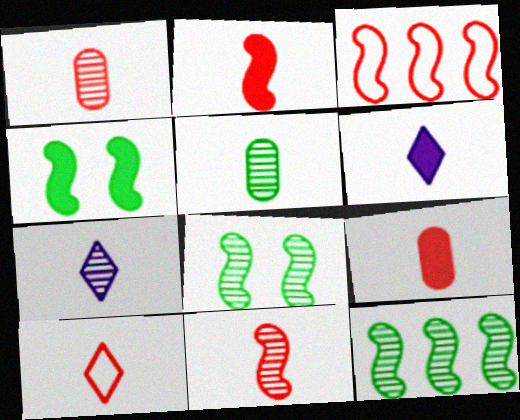[[1, 2, 10], 
[5, 7, 11], 
[9, 10, 11]]